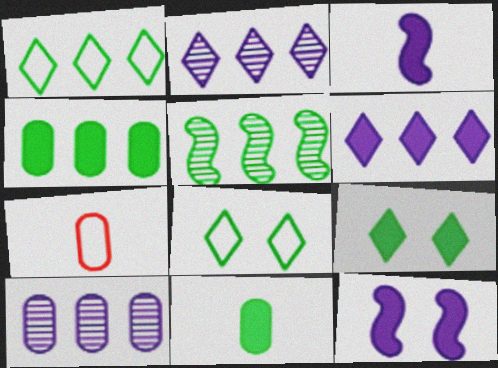[[1, 4, 5], 
[5, 8, 11]]